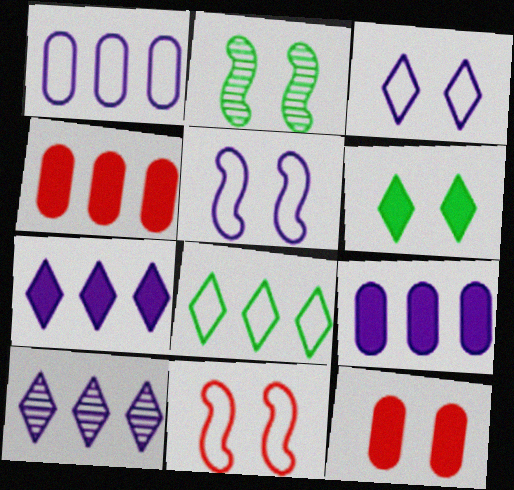[[2, 3, 12]]